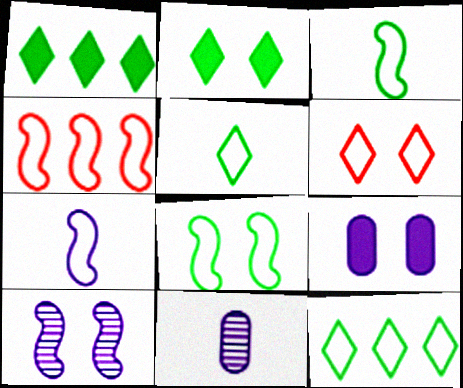[[2, 4, 11], 
[4, 7, 8]]